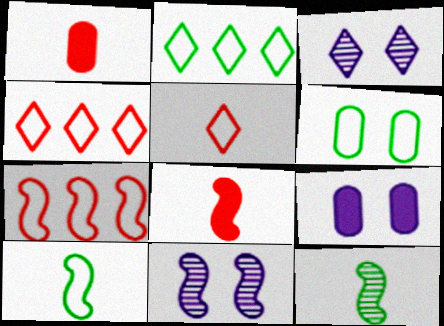[[1, 2, 11], 
[2, 6, 10], 
[4, 9, 12]]